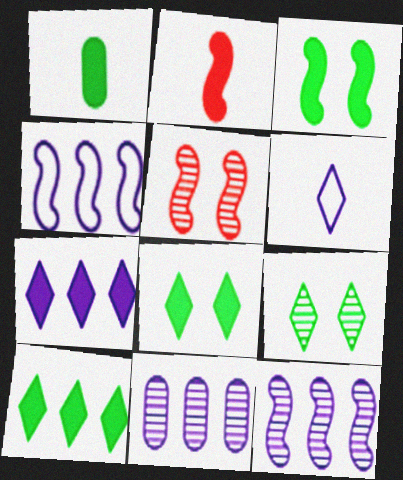[[1, 3, 10], 
[4, 7, 11]]